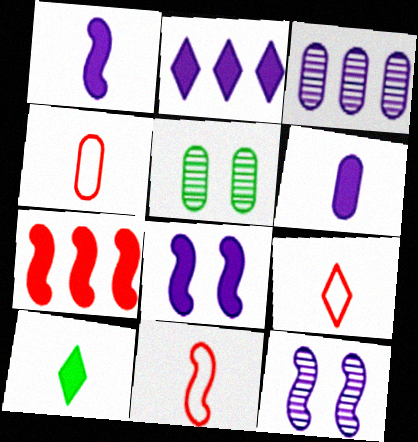[[2, 5, 11], 
[2, 6, 8], 
[4, 9, 11]]